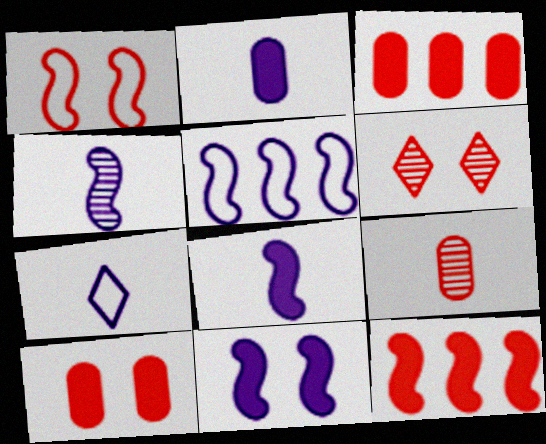[[1, 6, 10], 
[2, 4, 7], 
[4, 5, 11]]